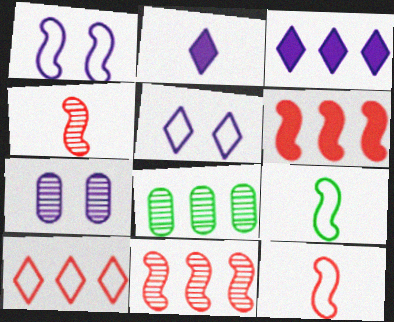[]